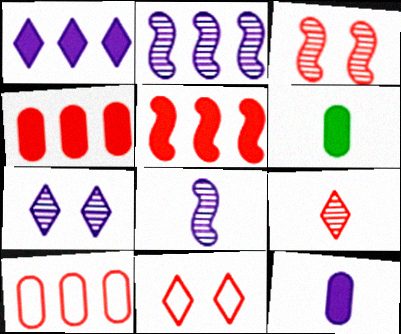[[2, 6, 11]]